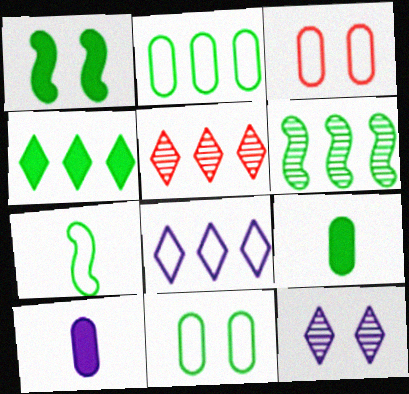[[1, 3, 12], 
[1, 4, 9], 
[1, 6, 7], 
[2, 4, 6], 
[3, 7, 8], 
[4, 5, 8]]